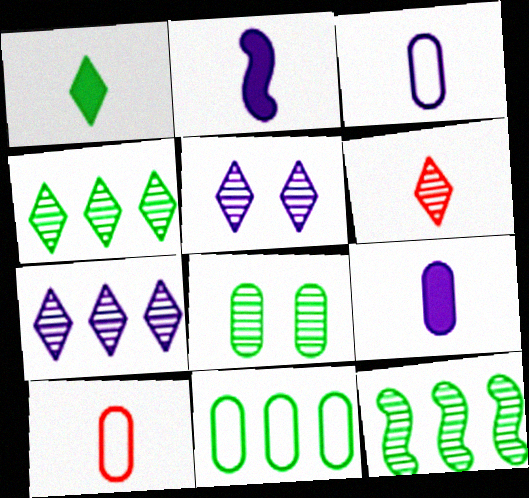[[4, 5, 6]]